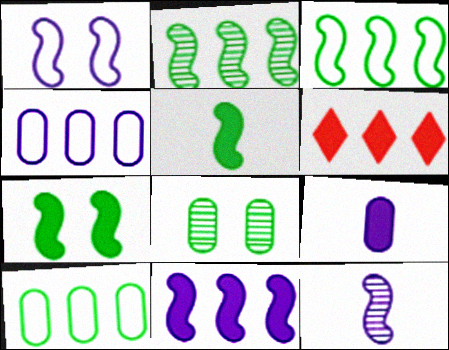[[1, 11, 12], 
[2, 4, 6], 
[6, 7, 9]]